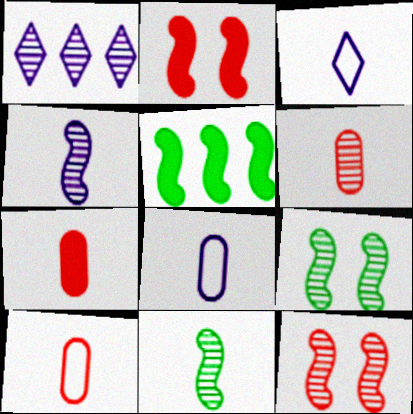[[1, 6, 9], 
[3, 7, 11], 
[6, 7, 10]]